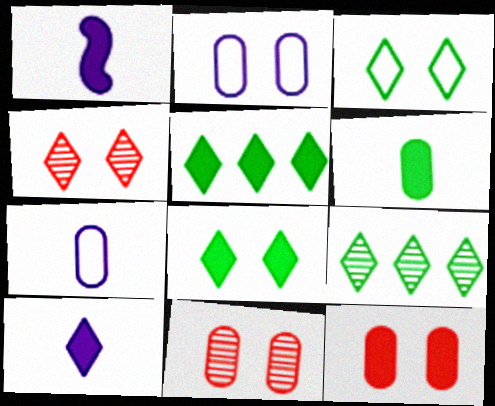[[1, 5, 12]]